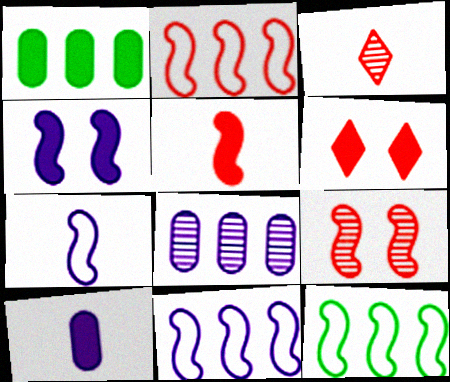[[2, 5, 9], 
[2, 11, 12]]